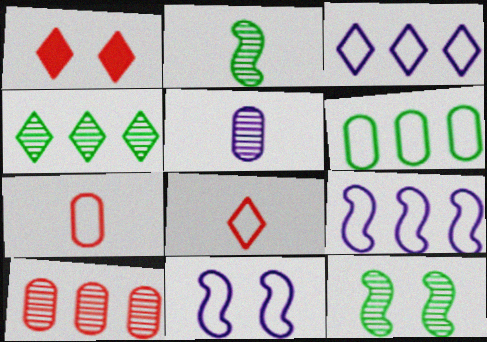[[6, 8, 11]]